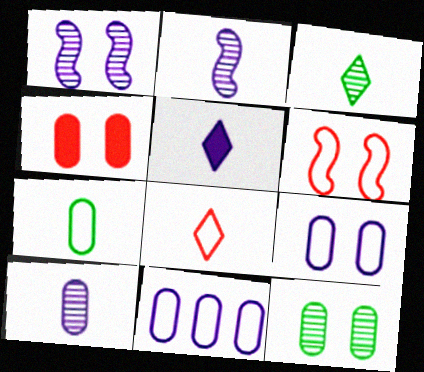[[1, 5, 11], 
[3, 5, 8], 
[4, 9, 12]]